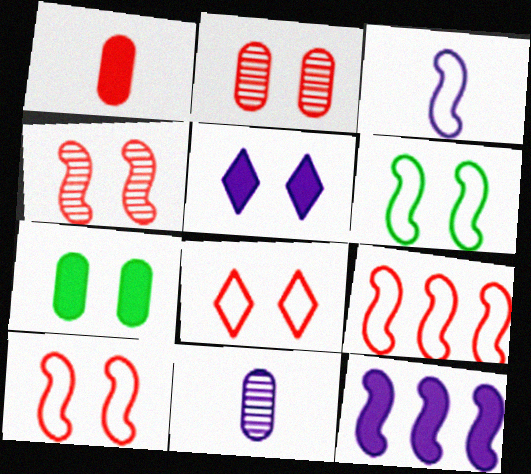[[2, 5, 6], 
[3, 6, 9]]